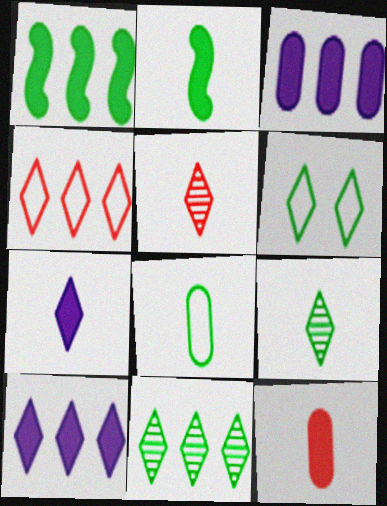[[2, 7, 12], 
[2, 8, 9], 
[4, 10, 11], 
[5, 6, 10]]